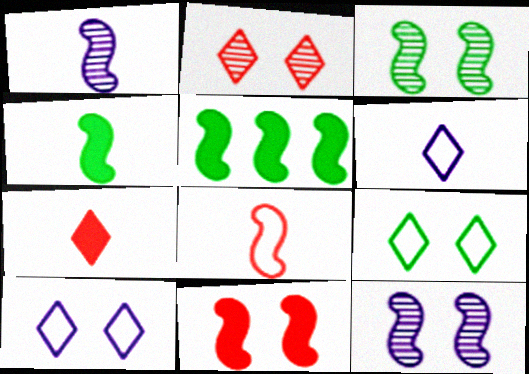[[1, 4, 8], 
[5, 8, 12]]